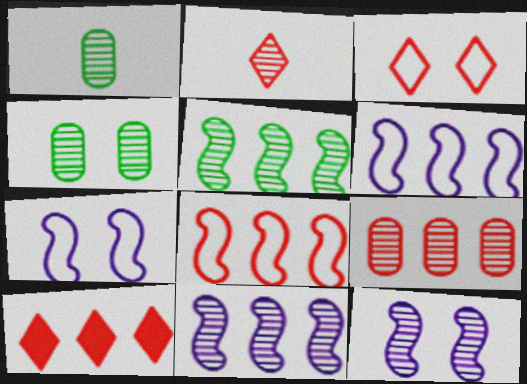[[1, 7, 10], 
[2, 3, 10], 
[2, 4, 11], 
[8, 9, 10]]